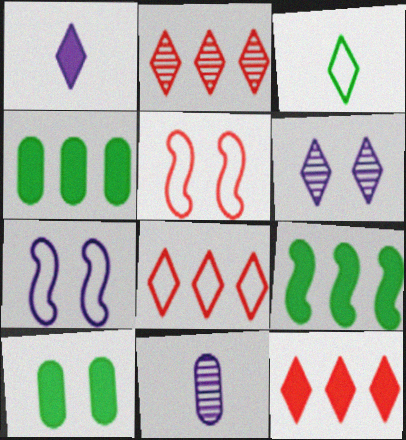[[2, 8, 12], 
[3, 6, 12], 
[5, 6, 10]]